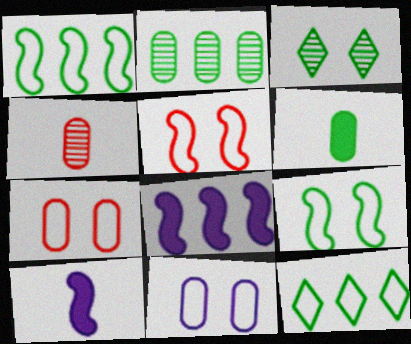[[1, 3, 6]]